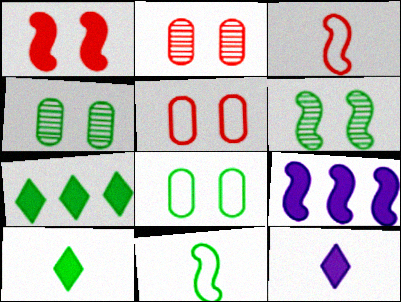[[3, 6, 9], 
[4, 7, 11]]